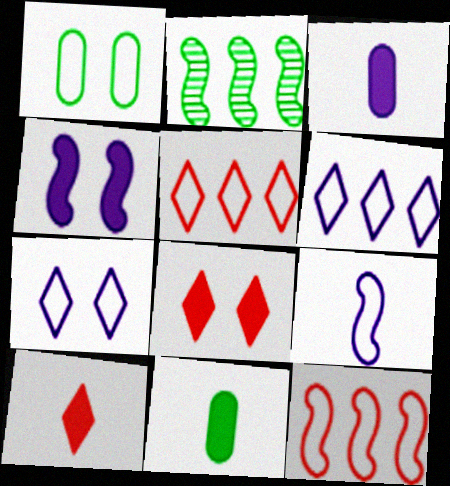[[1, 5, 9]]